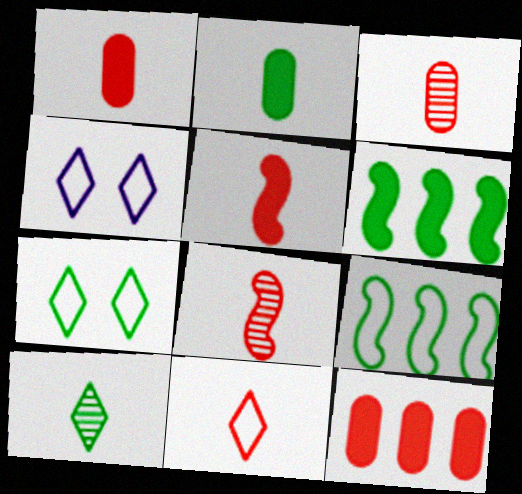[[1, 8, 11], 
[3, 4, 6], 
[3, 5, 11]]